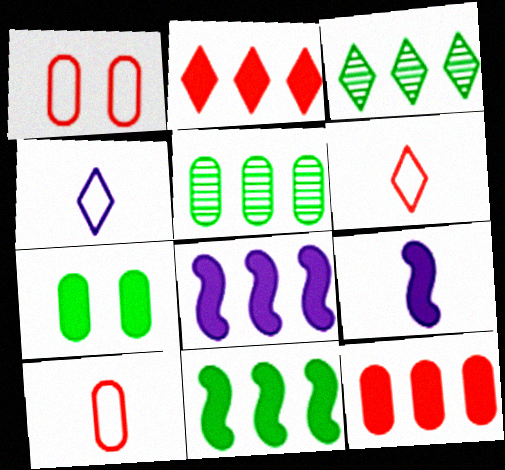[[1, 3, 9], 
[2, 7, 9]]